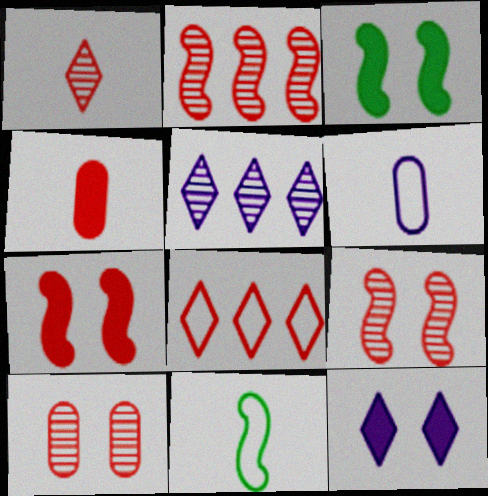[[1, 2, 10], 
[4, 8, 9]]